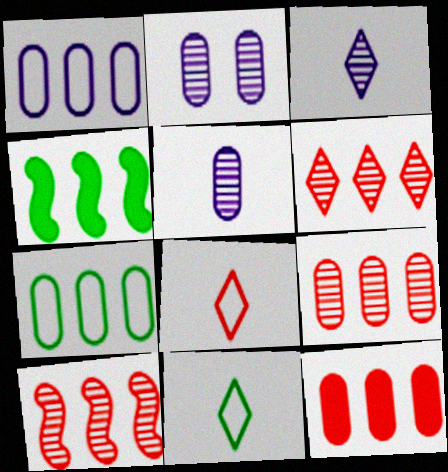[[1, 4, 6], 
[2, 4, 8], 
[6, 9, 10]]